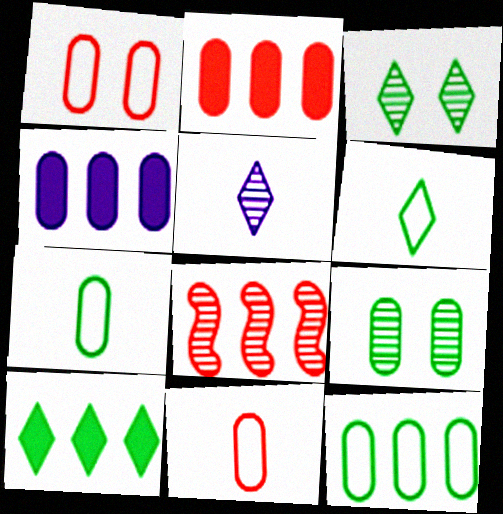[[3, 6, 10], 
[4, 9, 11], 
[5, 8, 9]]